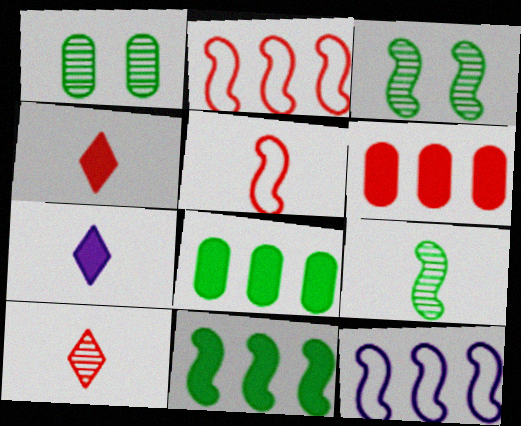[[1, 2, 7], 
[1, 4, 12]]